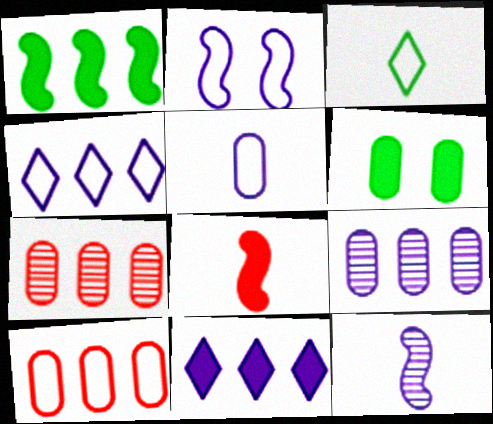[[1, 4, 7], 
[2, 3, 10], 
[2, 4, 5], 
[5, 6, 7], 
[6, 8, 11]]